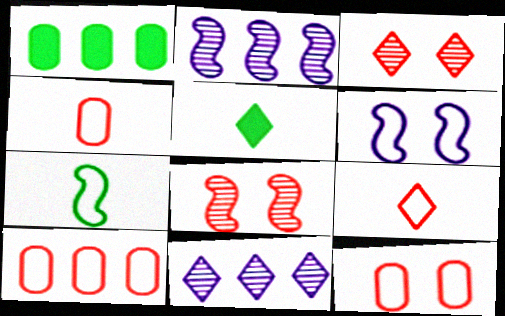[[2, 5, 12], 
[4, 10, 12]]